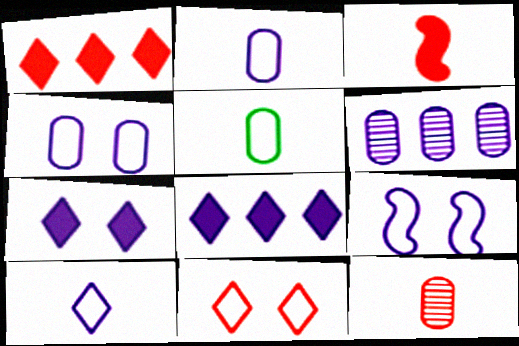[]